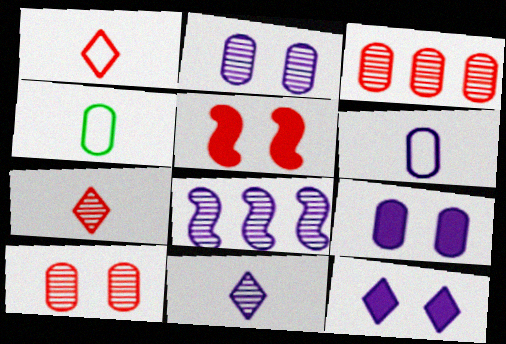[[1, 3, 5], 
[2, 8, 11], 
[3, 4, 9], 
[6, 8, 12]]